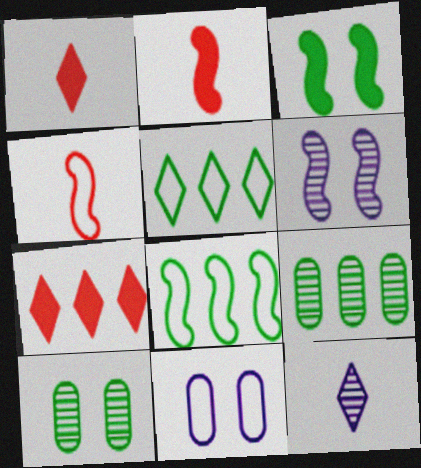[[2, 6, 8], 
[4, 5, 11]]